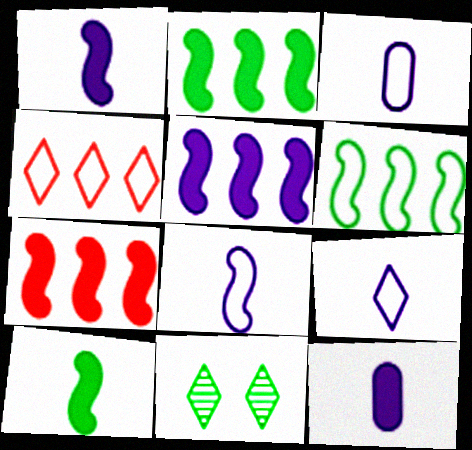[[2, 5, 7], 
[3, 7, 11], 
[3, 8, 9]]